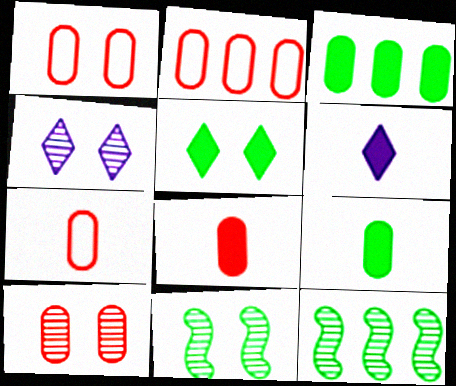[[1, 2, 7], 
[1, 6, 12], 
[2, 6, 11], 
[2, 8, 10], 
[4, 10, 11]]